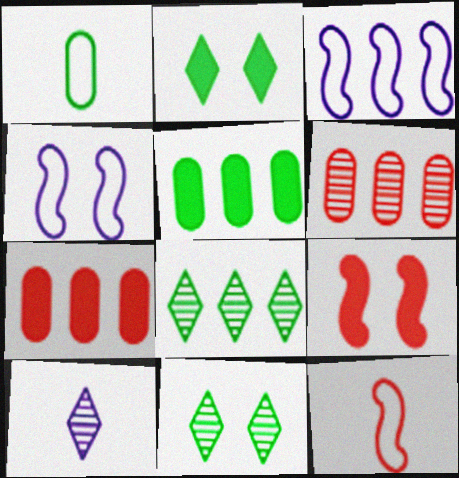[[3, 7, 8]]